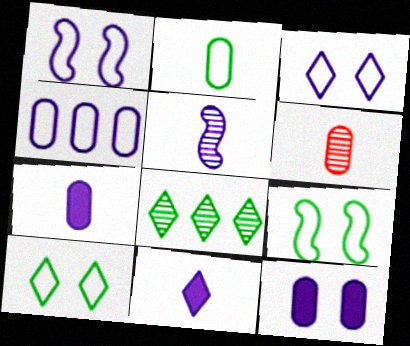[[2, 6, 7]]